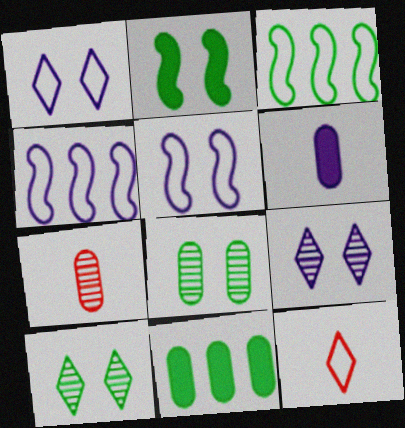[[4, 6, 9]]